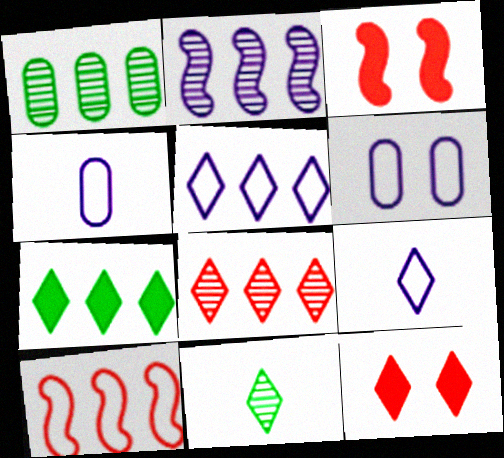[[1, 2, 8], 
[1, 3, 9], 
[5, 7, 8], 
[5, 11, 12]]